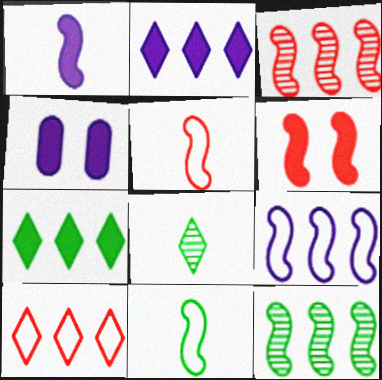[[1, 2, 4], 
[3, 5, 6]]